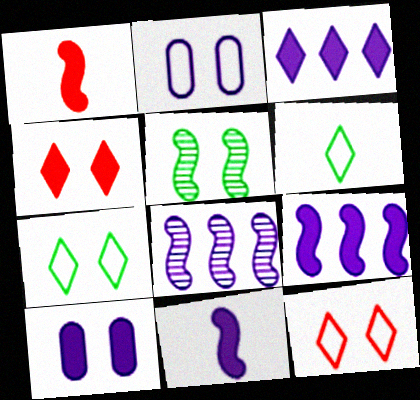[[2, 4, 5], 
[3, 10, 11], 
[5, 10, 12]]